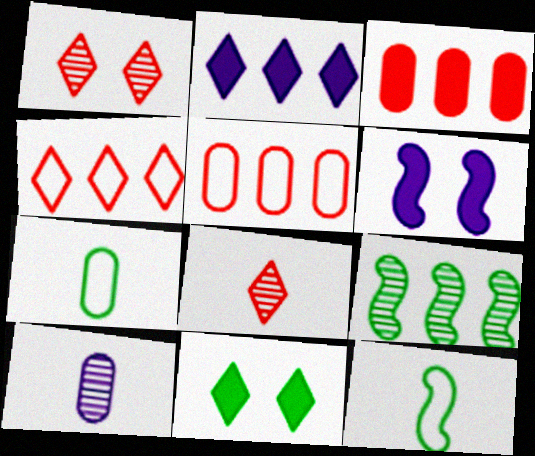[[1, 9, 10], 
[2, 5, 9], 
[7, 9, 11]]